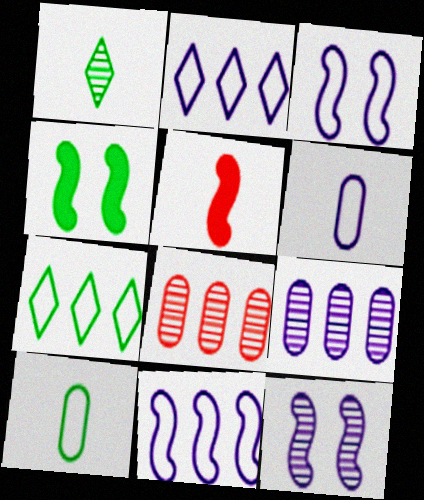[[1, 5, 6], 
[1, 8, 12], 
[2, 3, 6]]